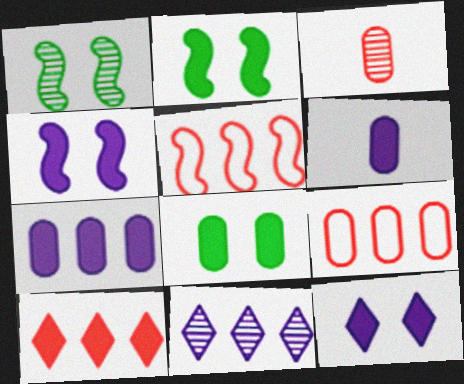[[1, 3, 11], 
[2, 6, 10]]